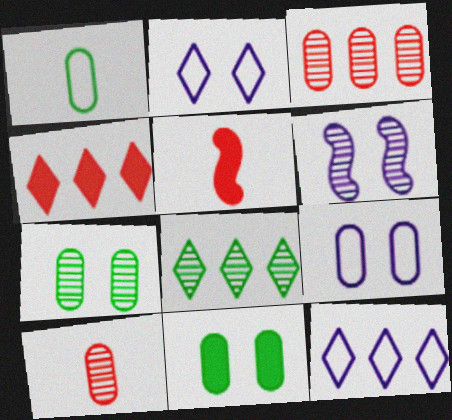[[1, 4, 6], 
[4, 8, 12], 
[5, 7, 12], 
[5, 8, 9], 
[6, 8, 10]]